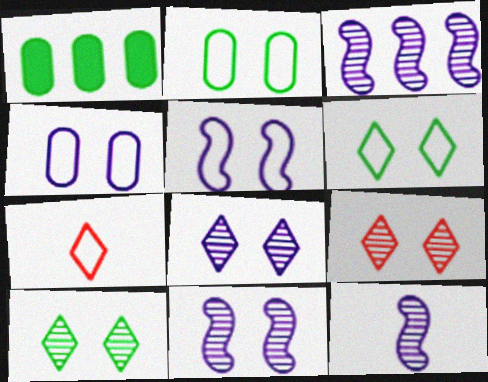[[1, 7, 11], 
[3, 11, 12], 
[8, 9, 10]]